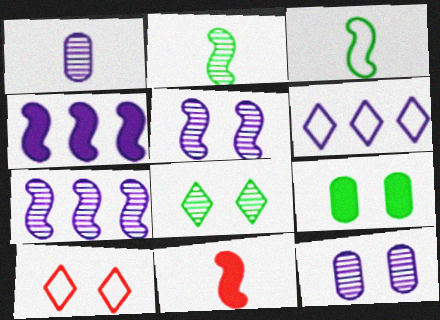[[5, 9, 10]]